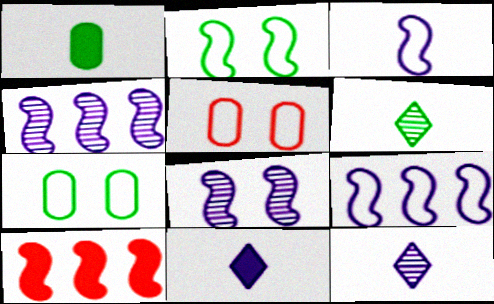[[7, 10, 12]]